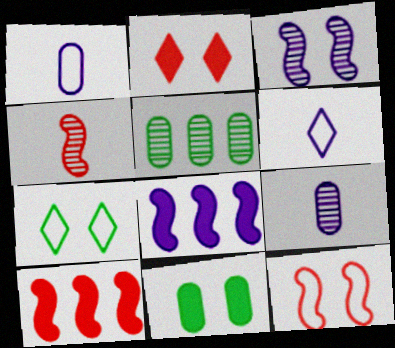[[4, 10, 12], 
[7, 9, 10]]